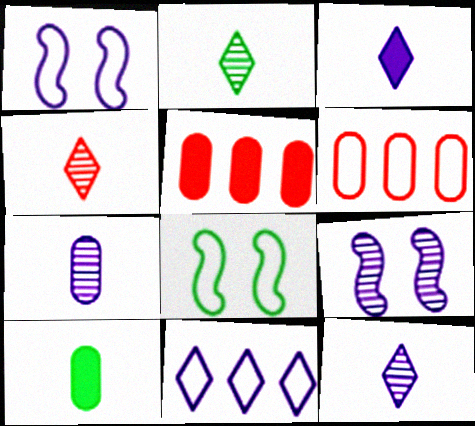[[1, 2, 5], 
[2, 4, 12], 
[5, 8, 12]]